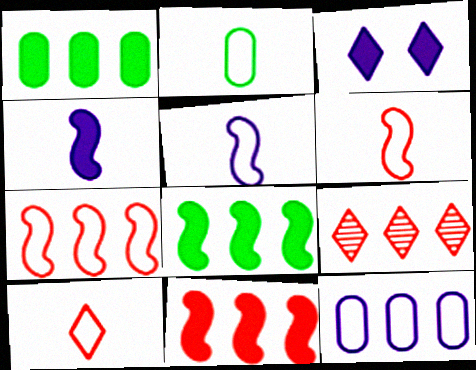[[2, 5, 10], 
[8, 9, 12]]